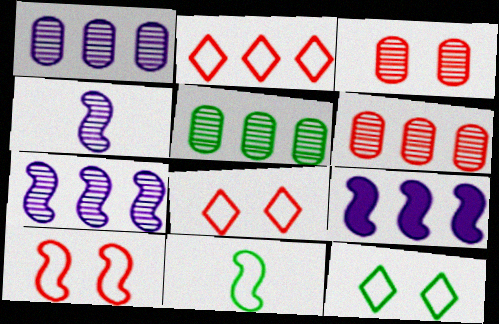[[1, 5, 6], 
[2, 5, 9]]